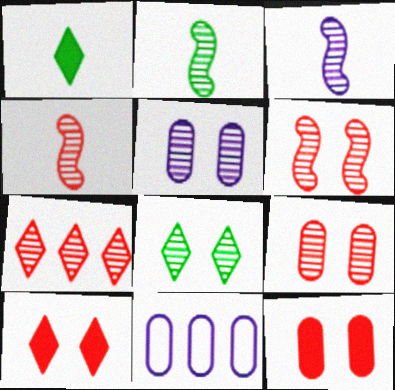[[1, 6, 11], 
[2, 3, 4], 
[2, 5, 7], 
[2, 10, 11], 
[4, 7, 9], 
[5, 6, 8]]